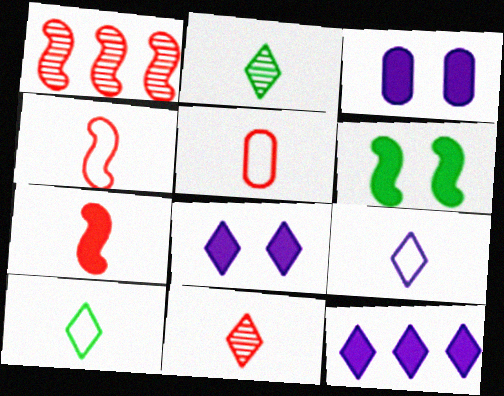[[1, 3, 10], 
[5, 7, 11]]